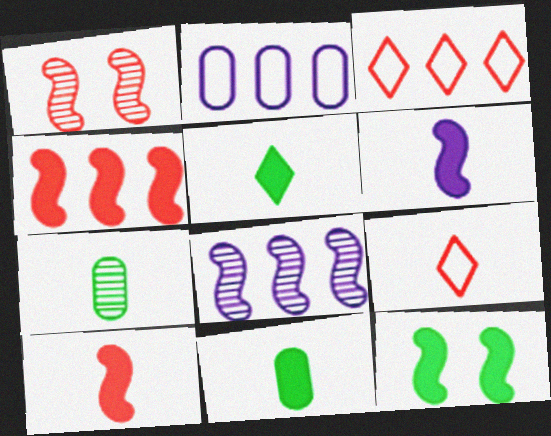[[1, 2, 5], 
[4, 6, 12], 
[6, 7, 9]]